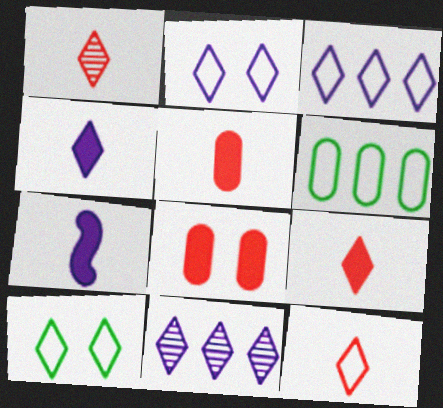[[1, 9, 12], 
[2, 4, 11], 
[3, 10, 12], 
[9, 10, 11]]